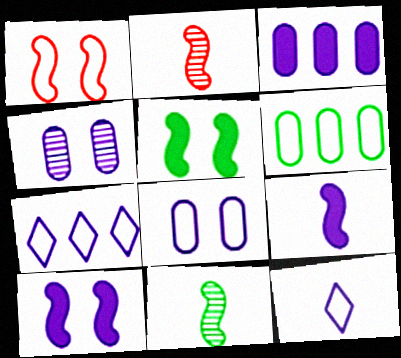[[1, 6, 12], 
[4, 7, 9]]